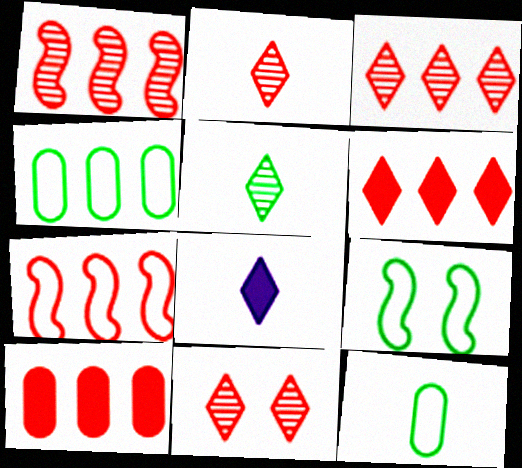[[2, 3, 11], 
[3, 7, 10]]